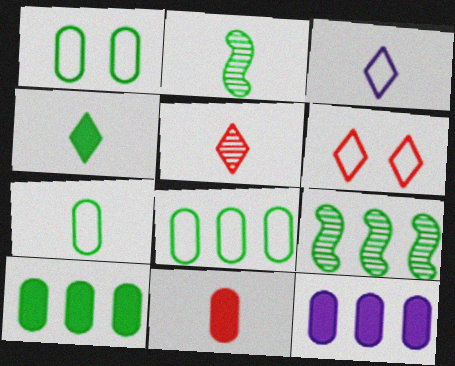[[1, 4, 9], 
[1, 7, 8], 
[2, 3, 11], 
[2, 4, 7], 
[2, 6, 12], 
[3, 4, 5]]